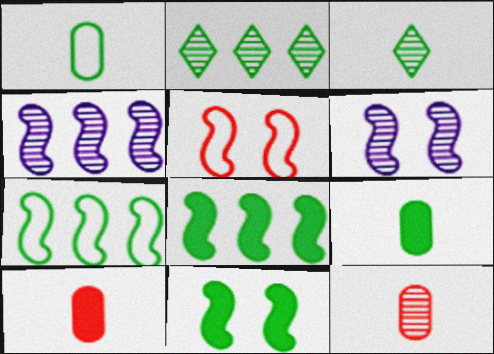[[1, 2, 11], 
[2, 6, 12], 
[5, 6, 11]]